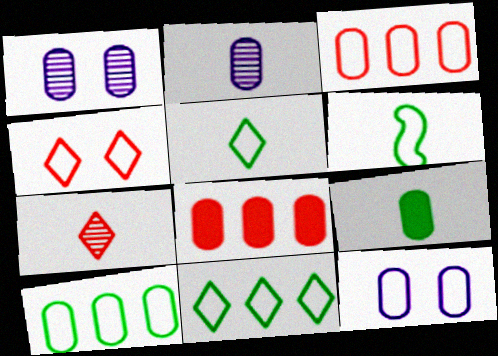[[1, 3, 9]]